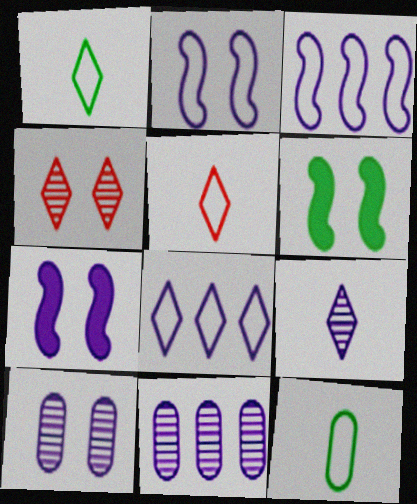[[5, 6, 11]]